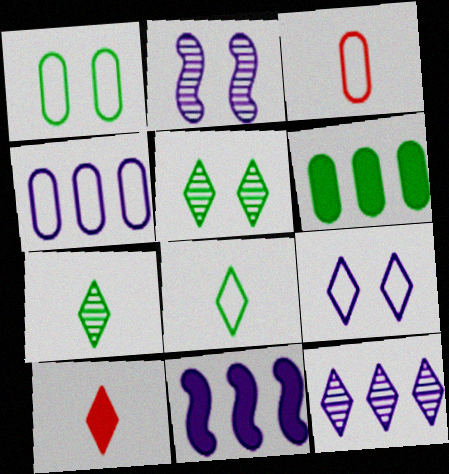[[1, 3, 4], 
[3, 5, 11], 
[4, 11, 12]]